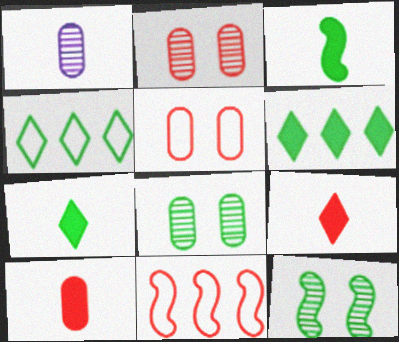[[2, 9, 11], 
[3, 4, 8]]